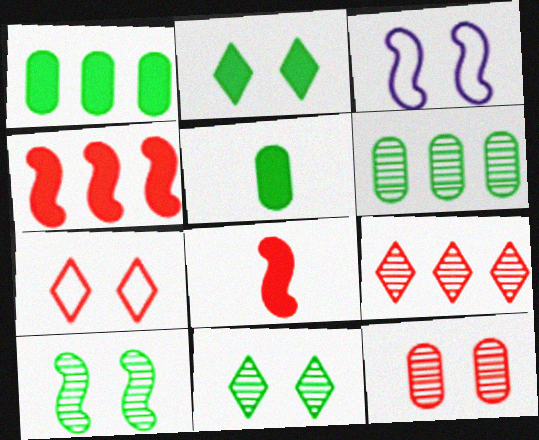[[2, 3, 12], 
[3, 5, 9]]